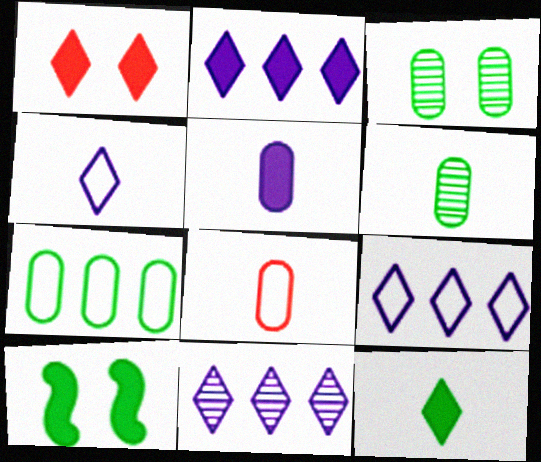[[1, 2, 12], 
[2, 9, 11], 
[5, 6, 8], 
[8, 10, 11]]